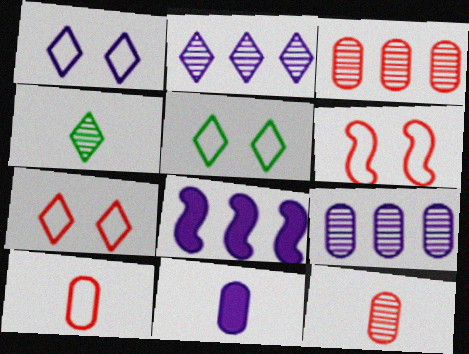[[1, 5, 7], 
[5, 8, 12]]